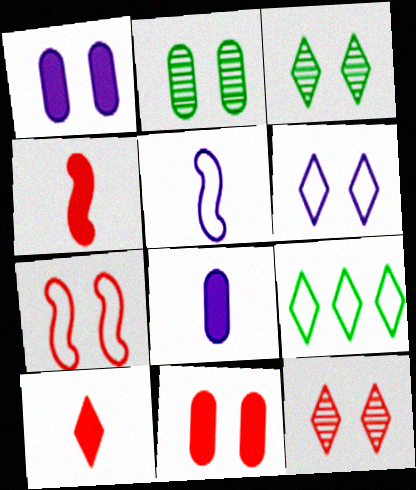[[1, 3, 7], 
[7, 11, 12]]